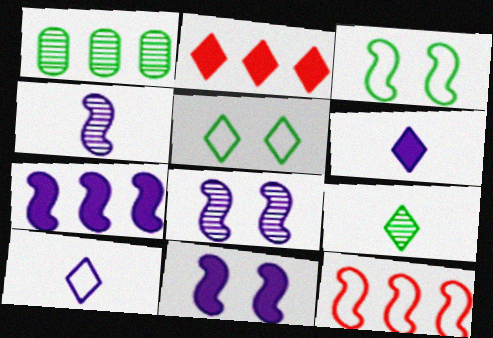[]